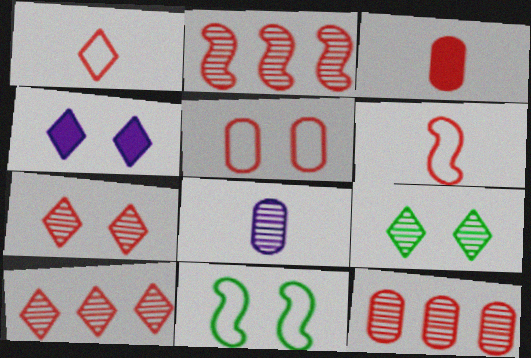[[2, 8, 9], 
[2, 10, 12], 
[3, 5, 12]]